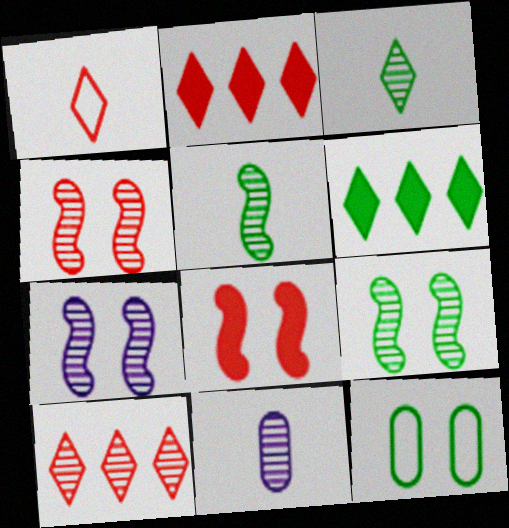[[4, 7, 9], 
[5, 6, 12], 
[9, 10, 11]]